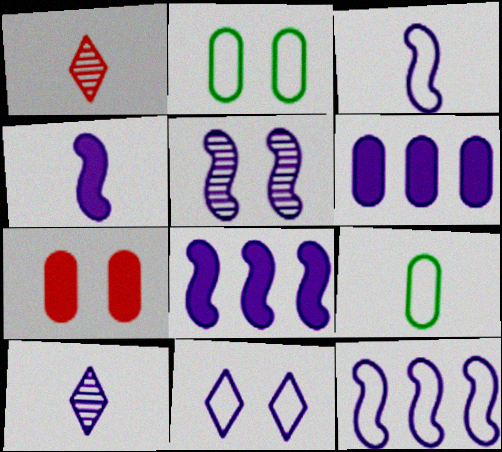[[1, 2, 8], 
[1, 4, 9], 
[3, 5, 8], 
[4, 5, 12]]